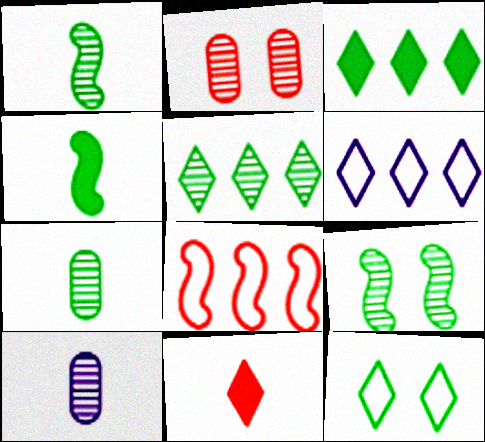[[2, 4, 6], 
[2, 8, 11], 
[5, 7, 9]]